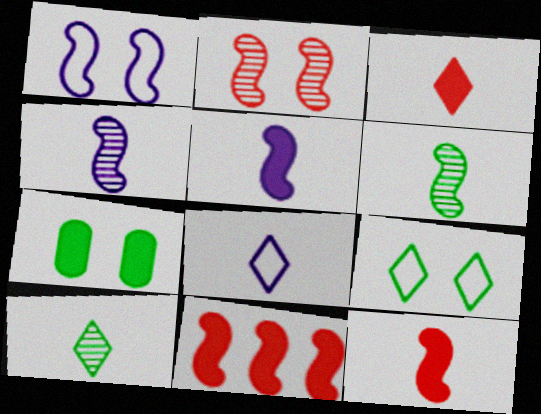[[1, 6, 11], 
[3, 8, 10]]